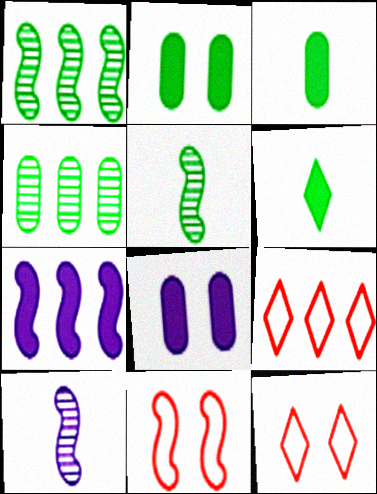[[2, 9, 10], 
[4, 7, 9], 
[5, 7, 11], 
[5, 8, 9]]